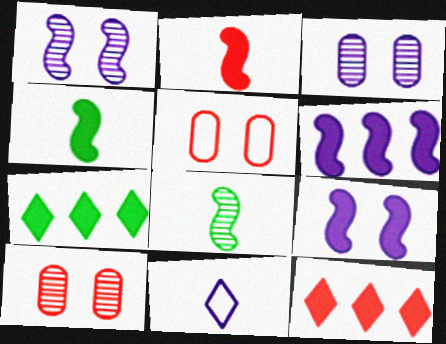[[3, 6, 11]]